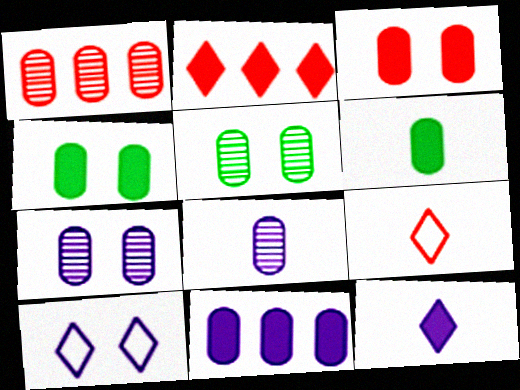[[1, 5, 8], 
[3, 6, 11]]